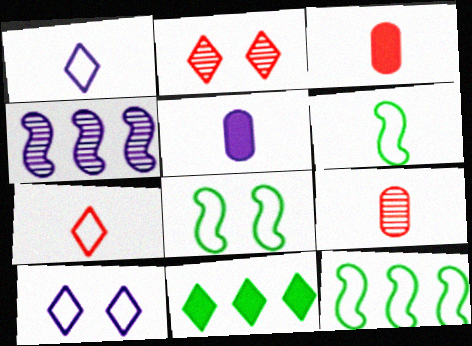[[1, 2, 11], 
[2, 5, 12], 
[4, 5, 10], 
[6, 8, 12]]